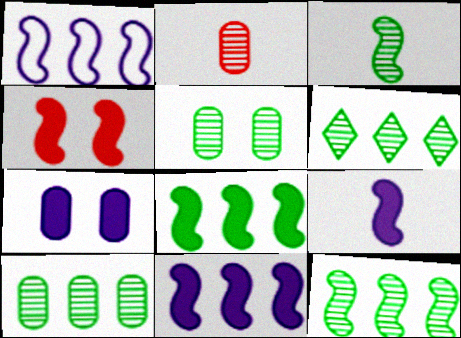[[1, 3, 4], 
[3, 5, 6], 
[4, 8, 9], 
[6, 10, 12]]